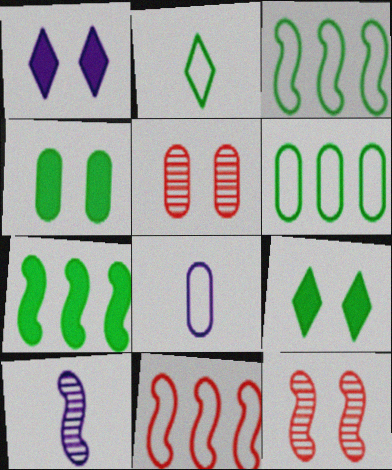[]